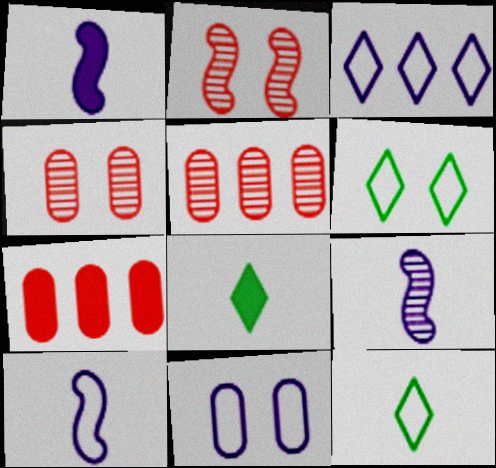[[1, 5, 6], 
[1, 9, 10], 
[3, 10, 11], 
[6, 7, 9]]